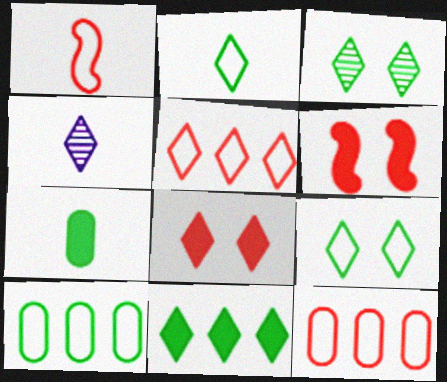[[1, 4, 7], 
[2, 3, 11], 
[4, 6, 10]]